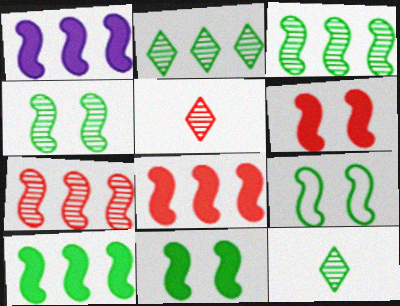[[1, 8, 10], 
[4, 9, 11]]